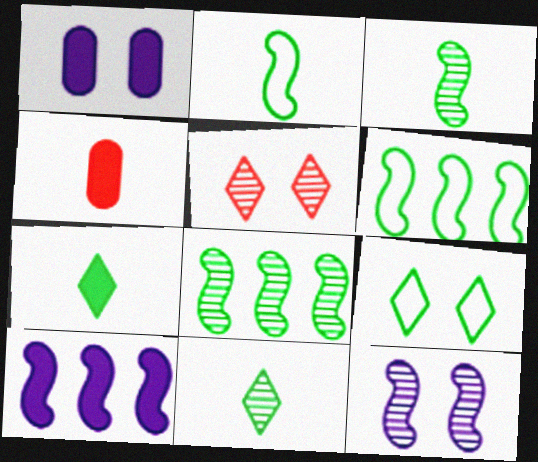[]